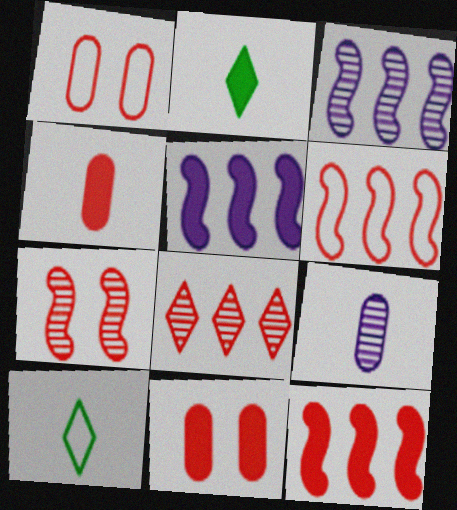[[1, 2, 3], 
[2, 5, 11], 
[3, 10, 11]]